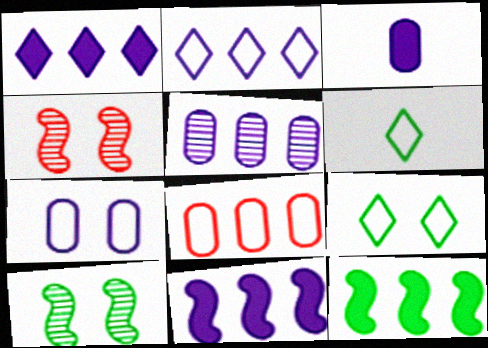[[2, 5, 11], 
[3, 5, 7]]